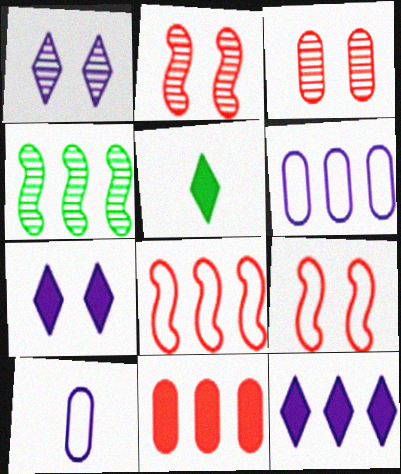[[2, 5, 6]]